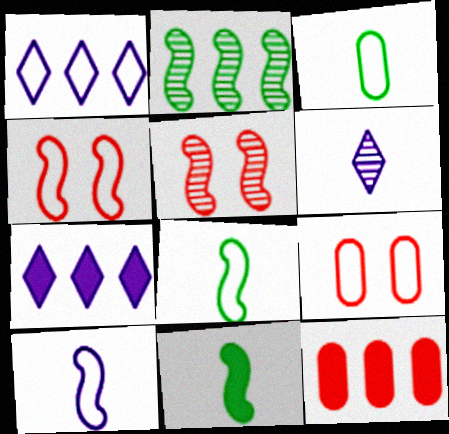[[1, 2, 12], 
[1, 3, 4], 
[1, 8, 9], 
[3, 5, 7]]